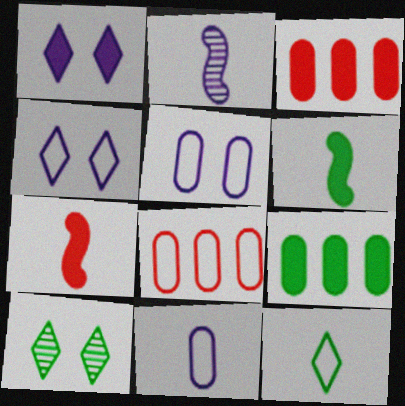[[1, 3, 6], 
[1, 7, 9]]